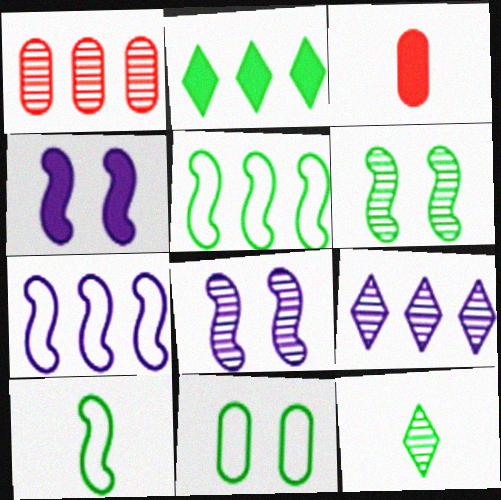[[1, 2, 7], 
[1, 8, 12], 
[2, 3, 4]]